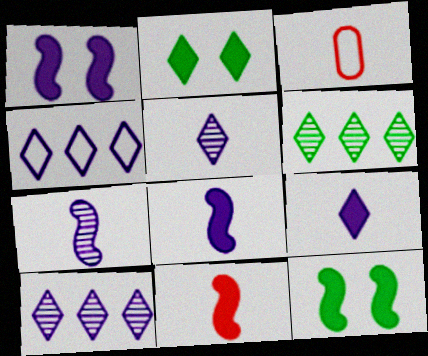[[1, 3, 6], 
[3, 10, 12]]